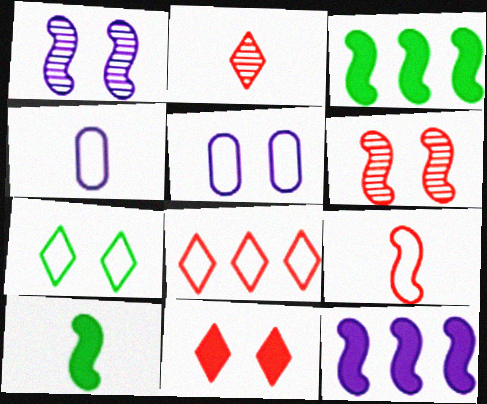[[1, 3, 9], 
[2, 3, 5], 
[2, 4, 10], 
[2, 8, 11]]